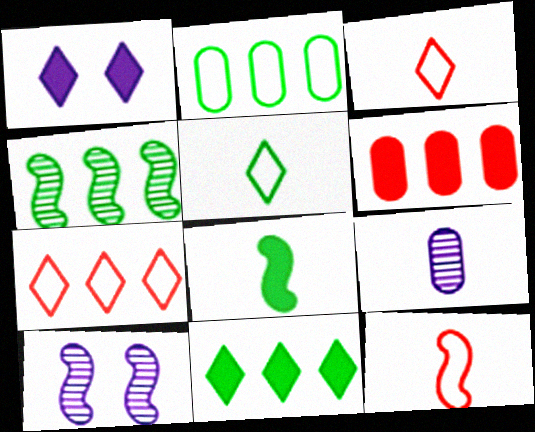[[1, 6, 8], 
[2, 4, 11], 
[3, 8, 9], 
[5, 6, 10]]